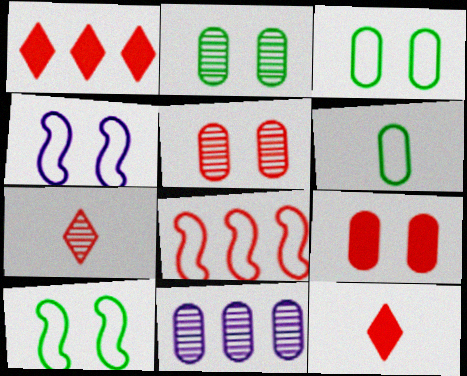[[5, 8, 12], 
[6, 9, 11], 
[7, 8, 9], 
[10, 11, 12]]